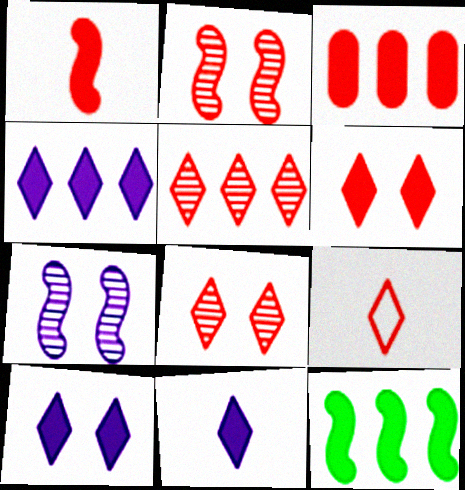[[1, 3, 6], 
[2, 3, 9], 
[3, 4, 12], 
[4, 10, 11], 
[5, 6, 9]]